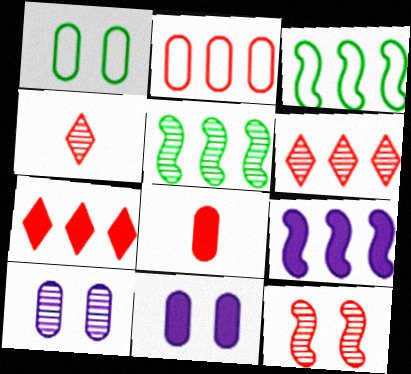[[1, 4, 9], 
[3, 4, 11], 
[4, 5, 10]]